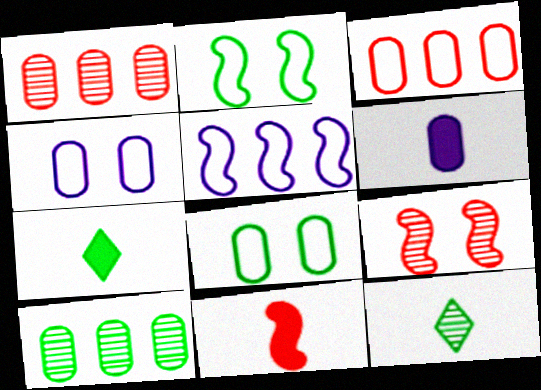[[1, 6, 8], 
[2, 7, 10], 
[6, 7, 11]]